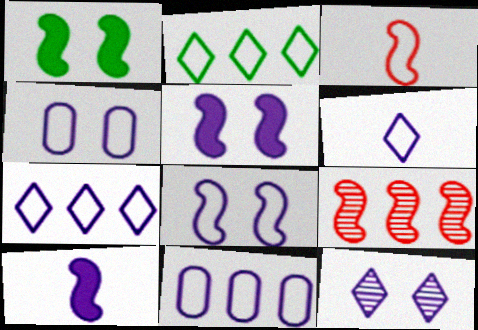[[2, 3, 4], 
[4, 5, 12], 
[6, 8, 11], 
[10, 11, 12]]